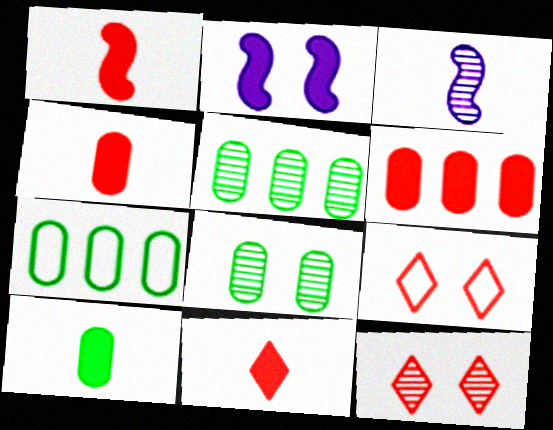[[1, 4, 11], 
[2, 8, 9], 
[3, 5, 12], 
[7, 8, 10]]